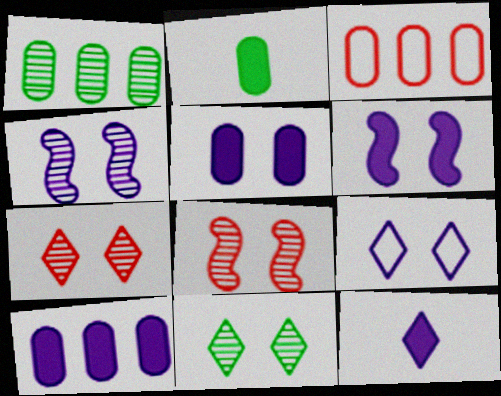[[1, 3, 10], 
[4, 5, 9], 
[6, 10, 12]]